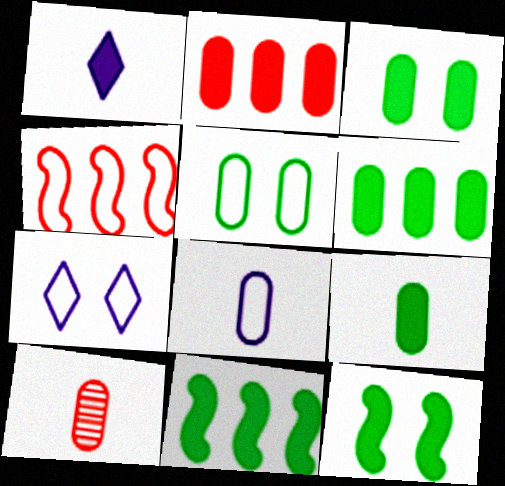[[1, 2, 12], 
[3, 6, 9], 
[7, 10, 11], 
[8, 9, 10]]